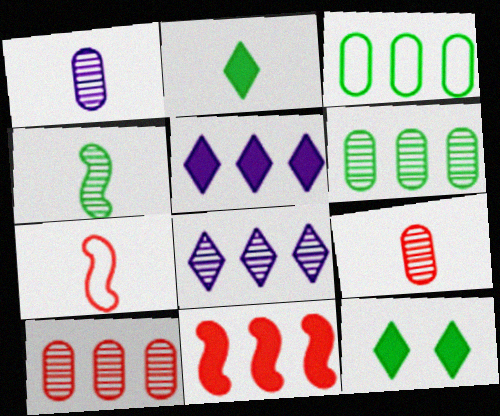[[1, 2, 7], 
[3, 4, 12], 
[3, 8, 11]]